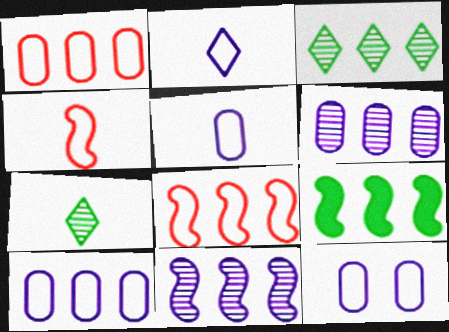[[5, 10, 12], 
[8, 9, 11]]